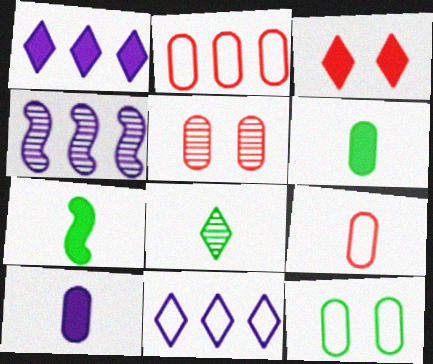[[3, 8, 11], 
[4, 5, 8], 
[5, 7, 11]]